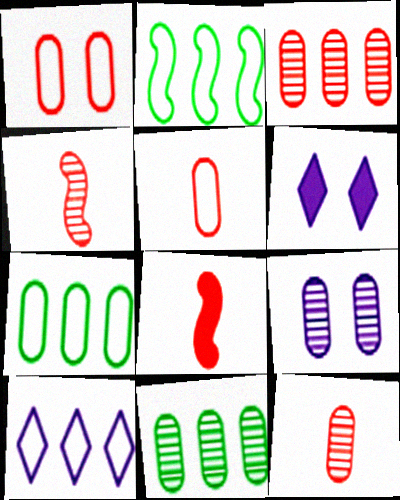[[2, 6, 12], 
[4, 6, 7], 
[9, 11, 12]]